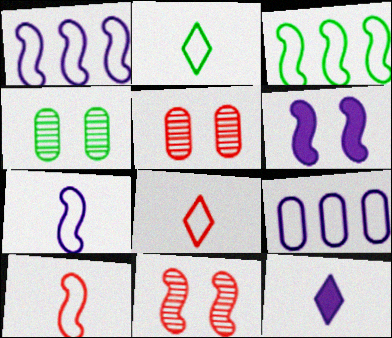[[3, 5, 12]]